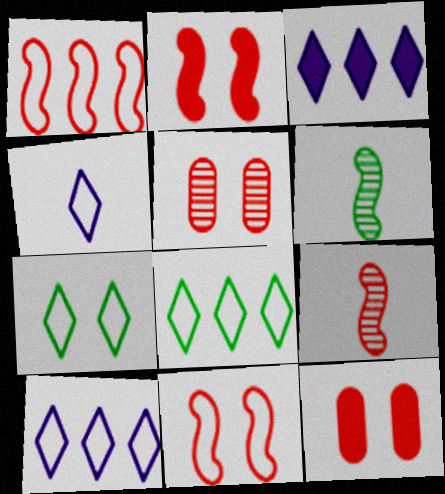[[1, 2, 9], 
[6, 10, 12]]